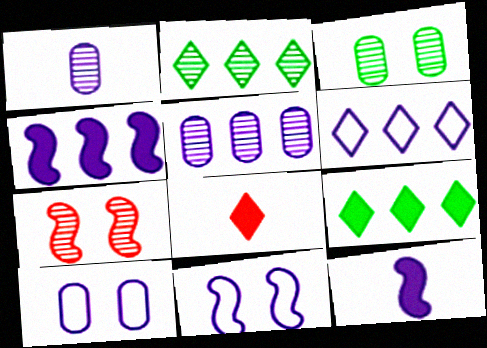[[1, 2, 7], 
[4, 5, 6]]